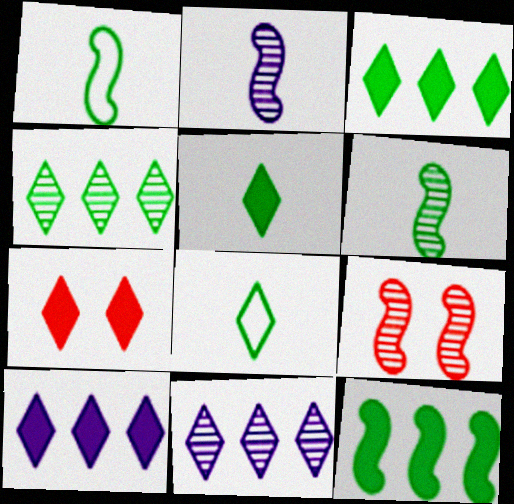[[5, 7, 10], 
[7, 8, 11]]